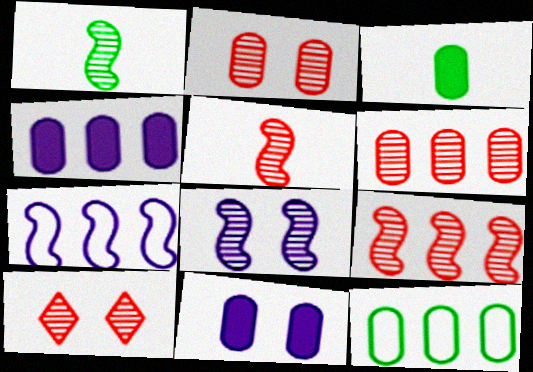[[1, 8, 9], 
[3, 7, 10], 
[4, 6, 12], 
[5, 6, 10]]